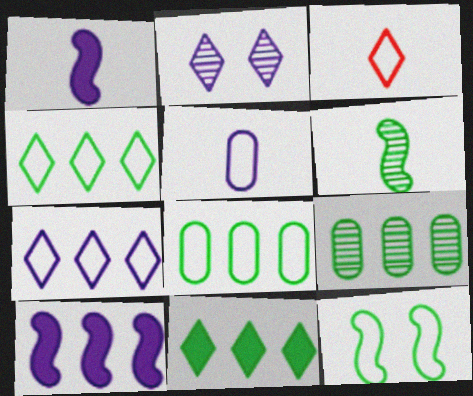[[2, 3, 11], 
[2, 5, 10]]